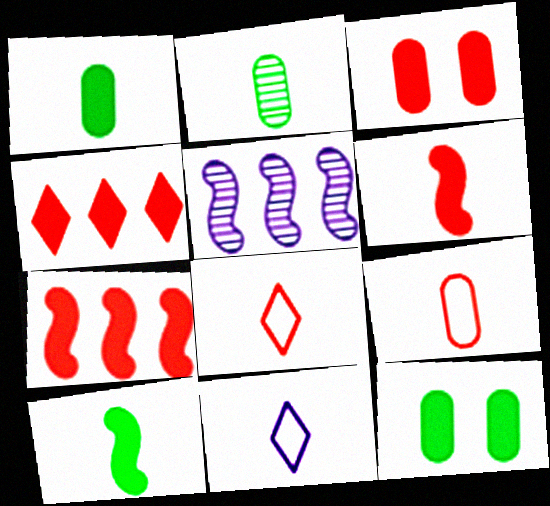[[2, 6, 11], 
[3, 4, 6], 
[5, 8, 12]]